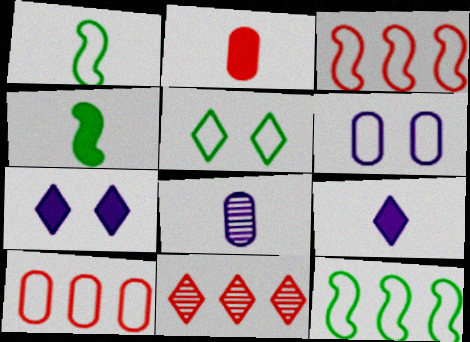[[2, 4, 9], 
[4, 6, 11], 
[5, 9, 11]]